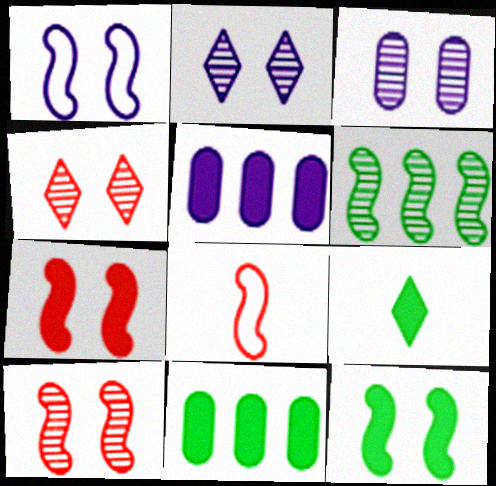[[1, 10, 12], 
[2, 8, 11], 
[5, 7, 9], 
[9, 11, 12]]